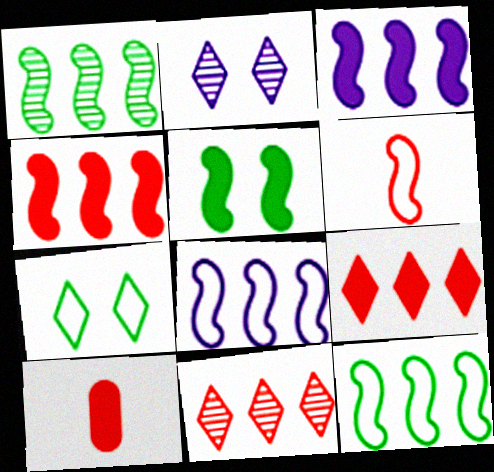[[1, 4, 8], 
[2, 10, 12]]